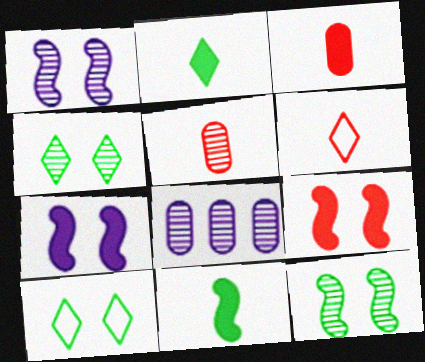[]